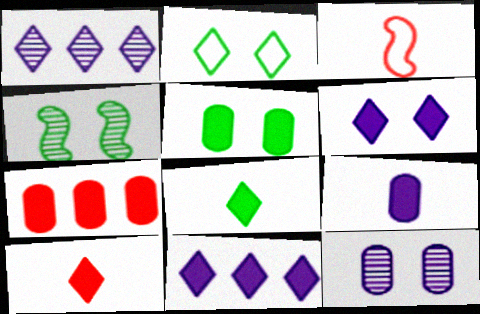[[1, 2, 10], 
[1, 3, 5], 
[2, 4, 5], 
[5, 7, 9]]